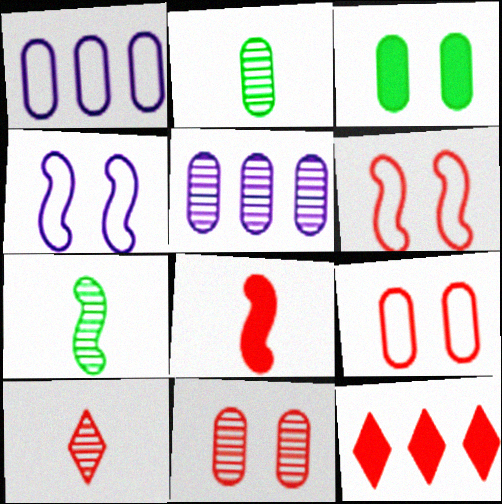[[2, 4, 12], 
[2, 5, 11]]